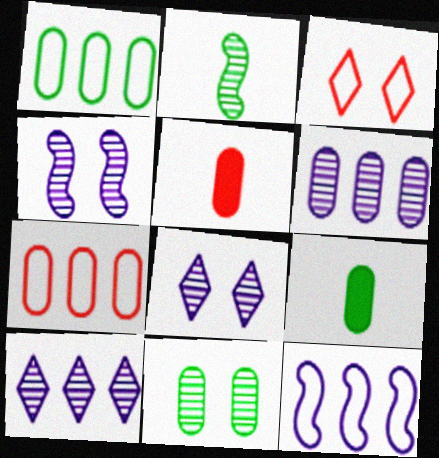[[1, 9, 11]]